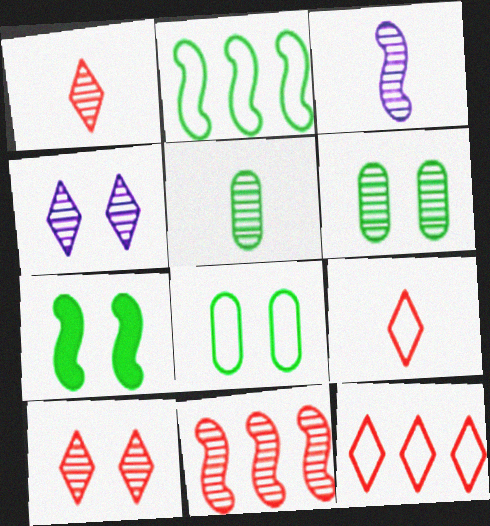[[1, 3, 5], 
[4, 5, 11]]